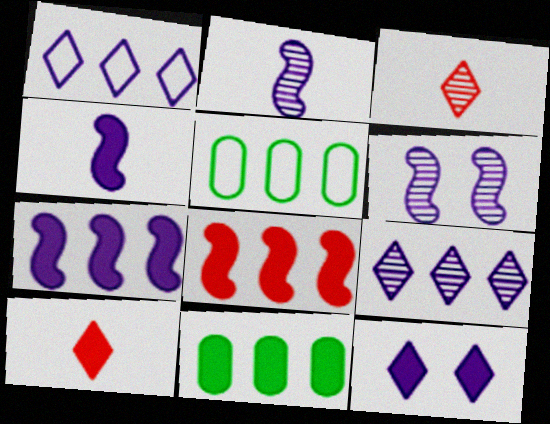[[5, 6, 10], 
[5, 8, 9]]